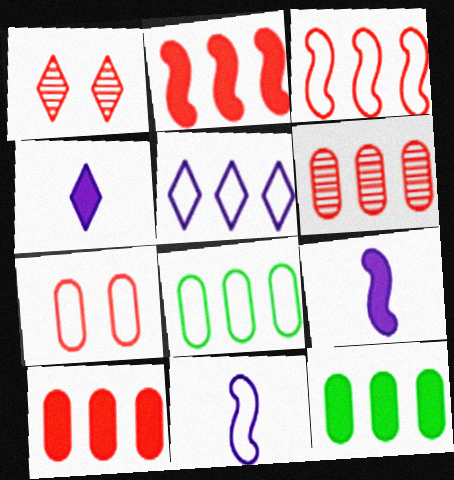[[1, 8, 9], 
[1, 11, 12], 
[3, 5, 8]]